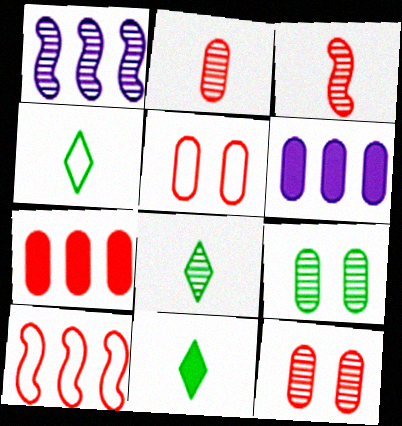[[1, 5, 11], 
[1, 8, 12], 
[2, 5, 7], 
[4, 8, 11]]